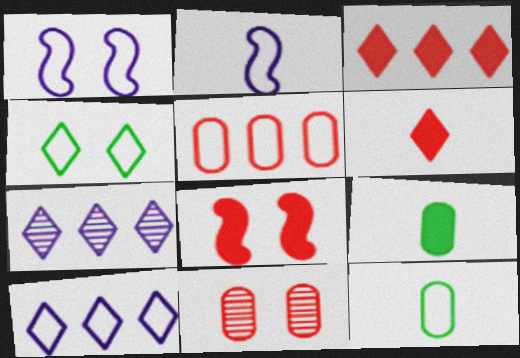[[2, 4, 5], 
[4, 6, 7], 
[7, 8, 12]]